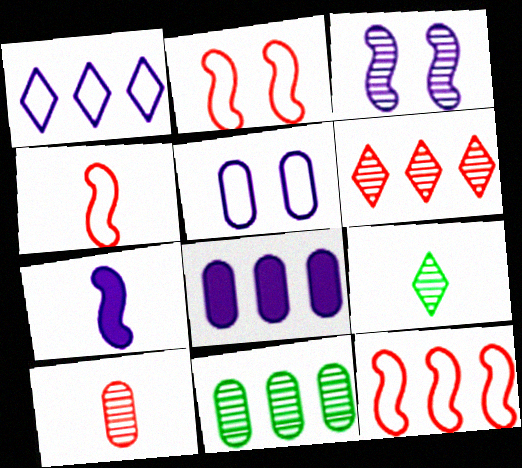[[2, 4, 12], 
[2, 8, 9]]